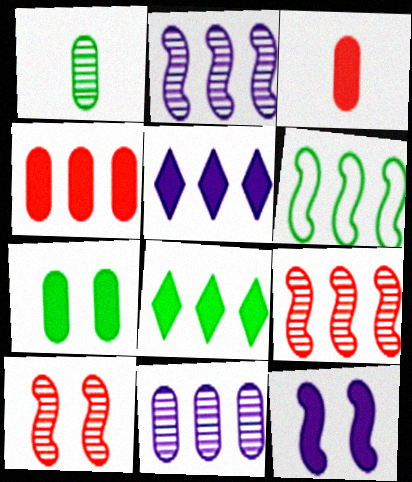[[3, 8, 12]]